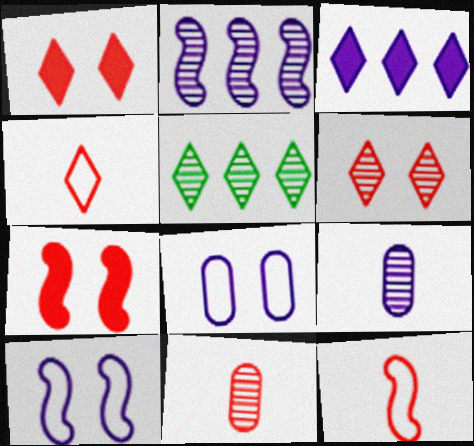[[3, 9, 10]]